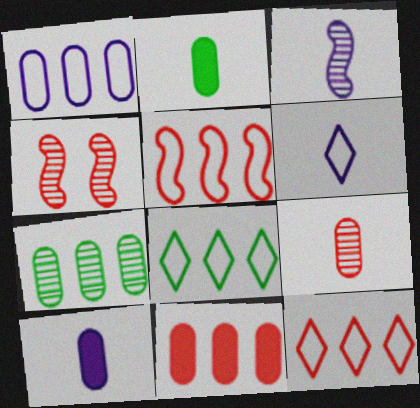[[1, 5, 8], 
[1, 7, 11], 
[3, 6, 10], 
[4, 8, 10]]